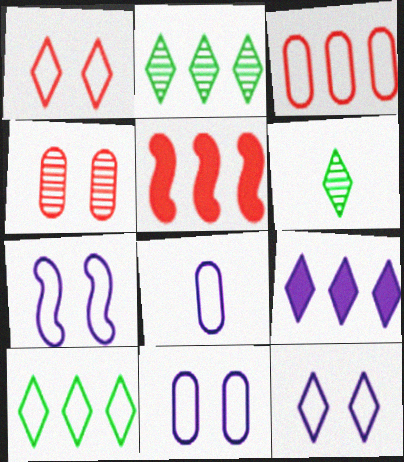[[1, 6, 9], 
[5, 6, 11], 
[7, 11, 12]]